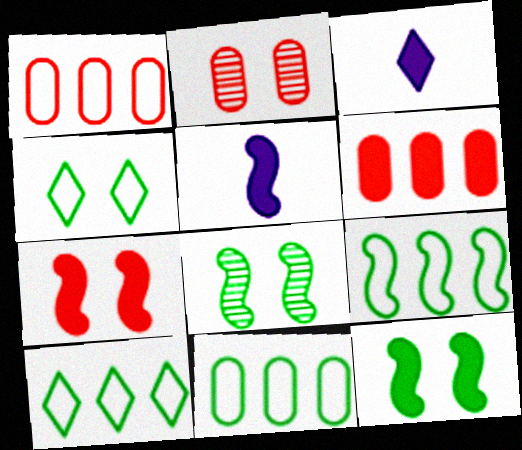[[1, 3, 8], 
[2, 3, 9], 
[2, 5, 10], 
[3, 6, 12], 
[9, 10, 11]]